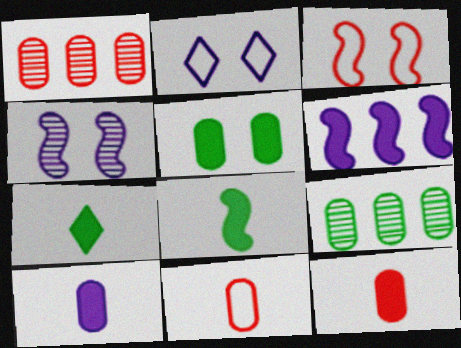[[1, 2, 8]]